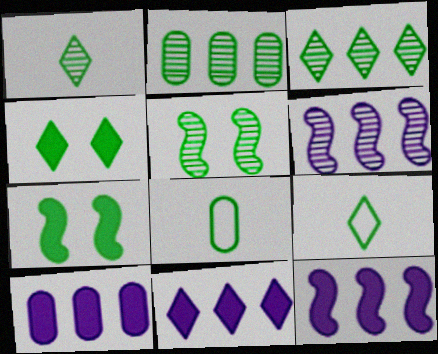[[1, 2, 5], 
[2, 7, 9], 
[3, 4, 9], 
[3, 7, 8], 
[10, 11, 12]]